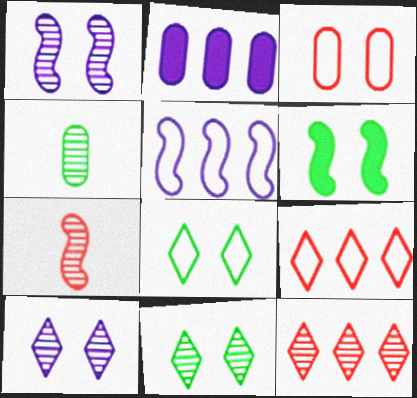[[1, 4, 12], 
[2, 3, 4], 
[2, 7, 8], 
[3, 6, 10], 
[5, 6, 7]]